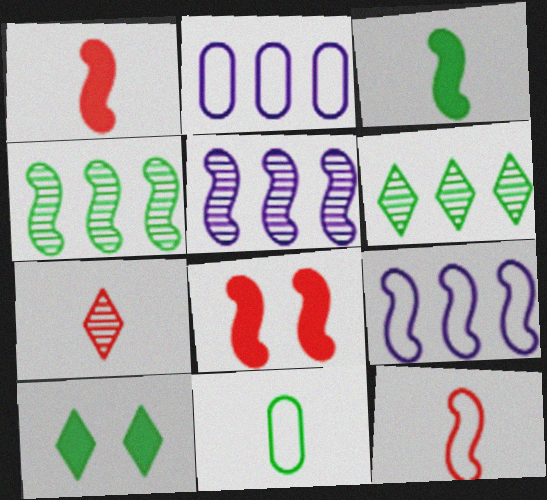[[4, 10, 11]]